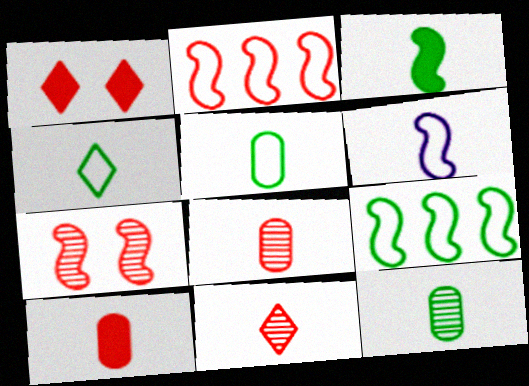[[1, 2, 8], 
[3, 4, 12]]